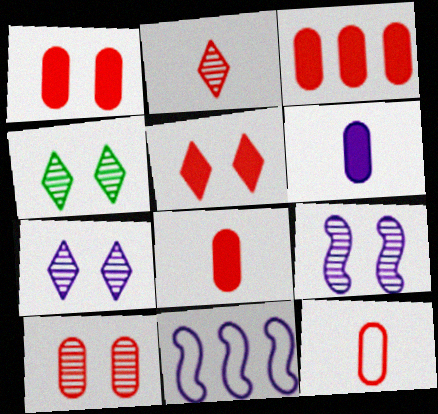[[1, 3, 8], 
[3, 10, 12], 
[4, 8, 11], 
[4, 9, 10], 
[6, 7, 11]]